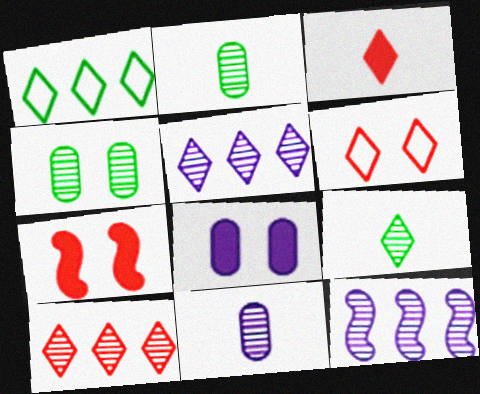[[1, 7, 11], 
[3, 6, 10]]